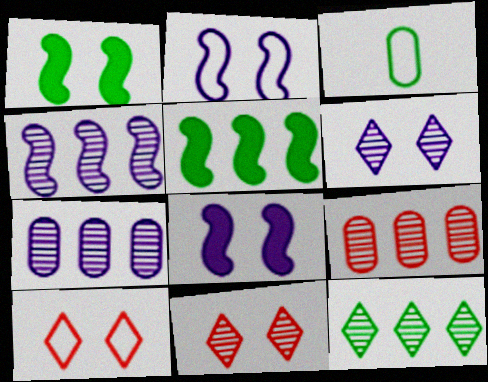[[1, 3, 12], 
[4, 9, 12]]